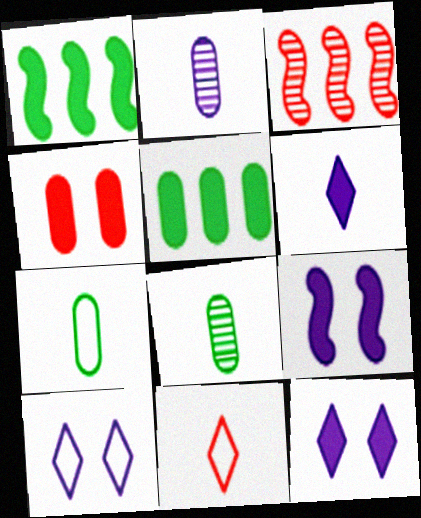[[1, 4, 6], 
[3, 4, 11], 
[3, 7, 12]]